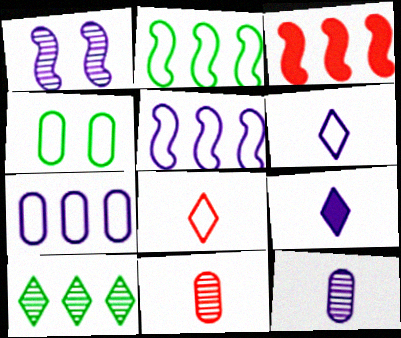[[1, 7, 9], 
[1, 10, 11], 
[3, 7, 10], 
[4, 5, 8]]